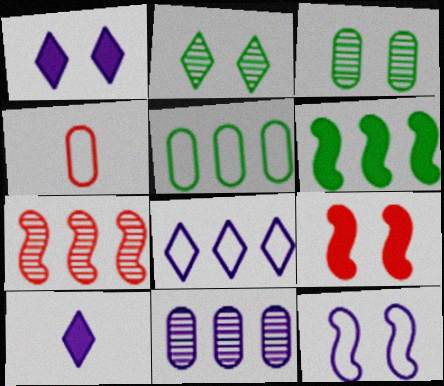[[10, 11, 12]]